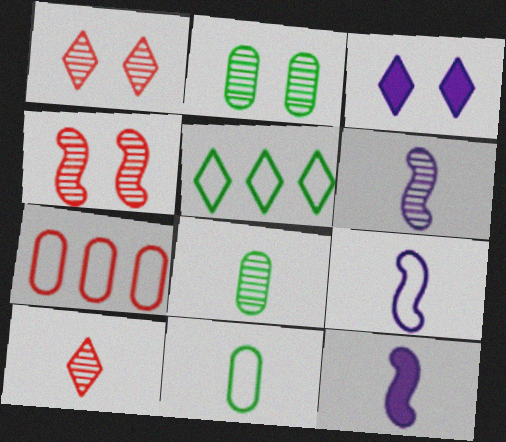[[3, 5, 10], 
[6, 8, 10], 
[6, 9, 12], 
[10, 11, 12]]